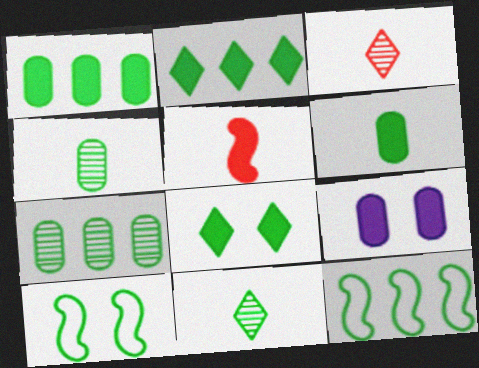[[1, 10, 11], 
[2, 4, 10], 
[2, 5, 9], 
[2, 7, 12], 
[3, 9, 12], 
[4, 8, 12]]